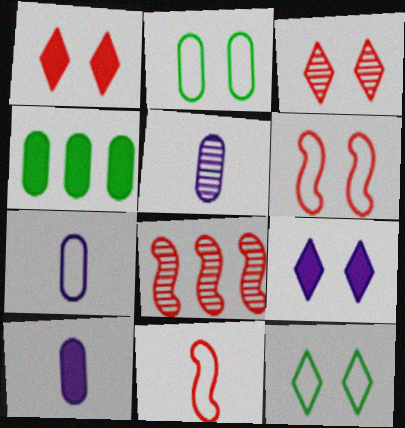[[3, 9, 12], 
[5, 7, 10], 
[8, 10, 12]]